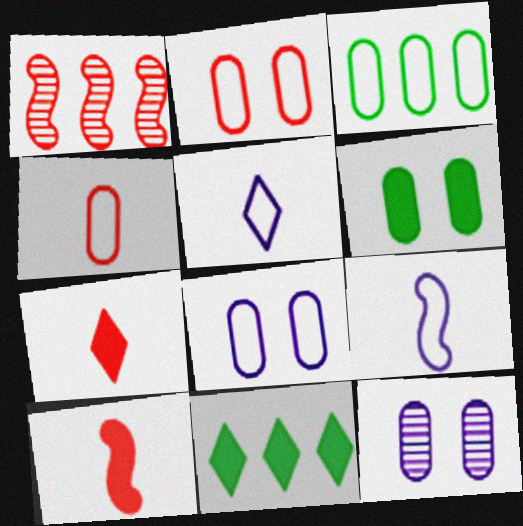[[1, 2, 7], 
[1, 5, 6], 
[2, 6, 12], 
[3, 4, 8]]